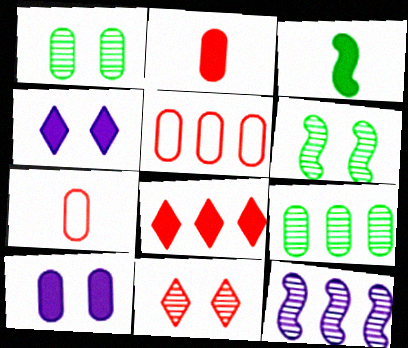[[3, 8, 10], 
[7, 9, 10]]